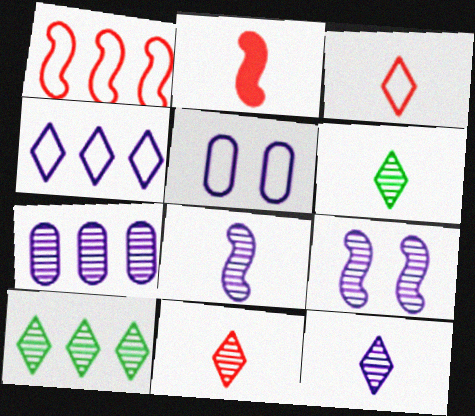[[2, 5, 10], 
[6, 11, 12], 
[7, 9, 12]]